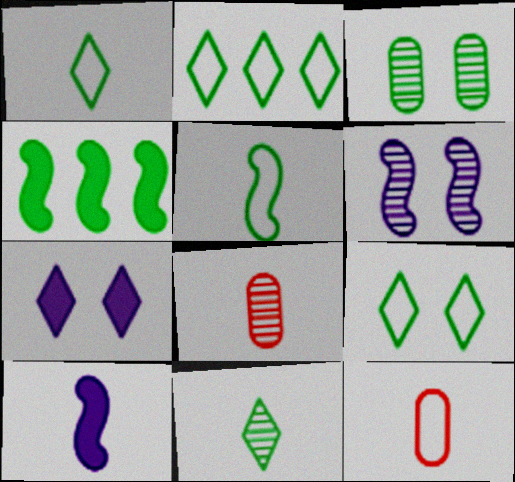[[1, 2, 9], 
[1, 3, 4], 
[1, 8, 10], 
[10, 11, 12]]